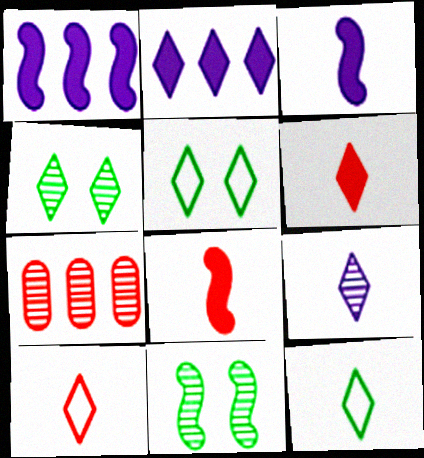[[2, 4, 10], 
[3, 5, 7], 
[6, 9, 12], 
[7, 9, 11]]